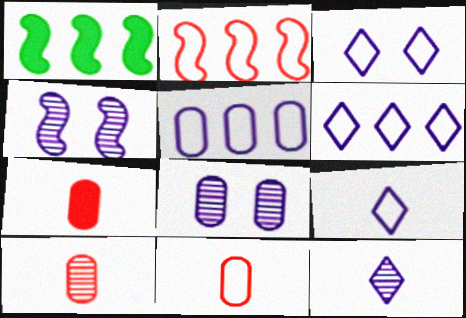[[1, 3, 10], 
[3, 6, 9], 
[7, 10, 11]]